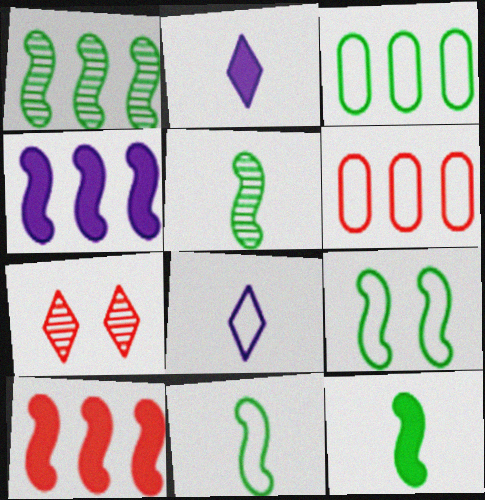[[1, 9, 12], 
[5, 11, 12], 
[6, 8, 9]]